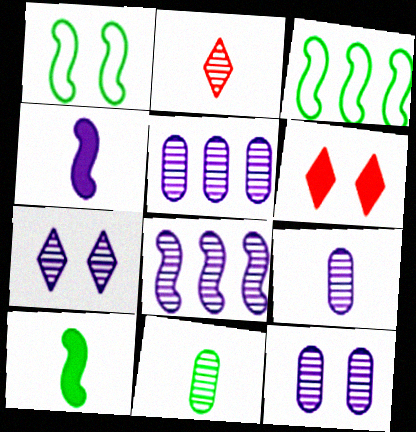[[1, 6, 12], 
[3, 6, 9], 
[5, 9, 12], 
[7, 8, 9]]